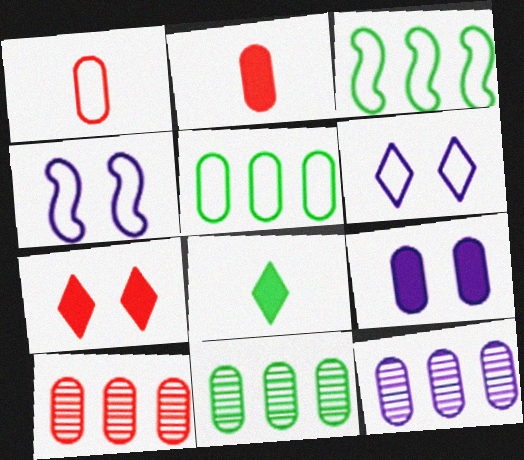[[1, 3, 6], 
[1, 9, 11], 
[4, 8, 10], 
[10, 11, 12]]